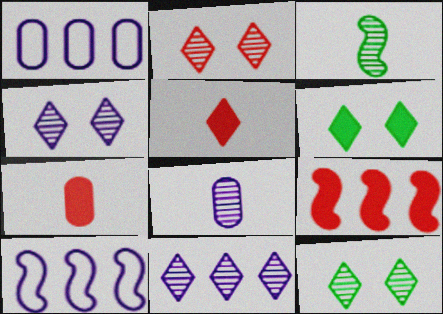[[2, 4, 12], 
[7, 10, 12]]